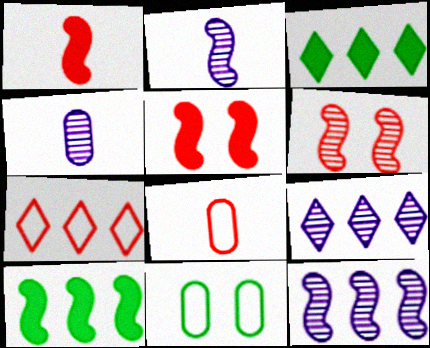[[1, 9, 11], 
[3, 7, 9]]